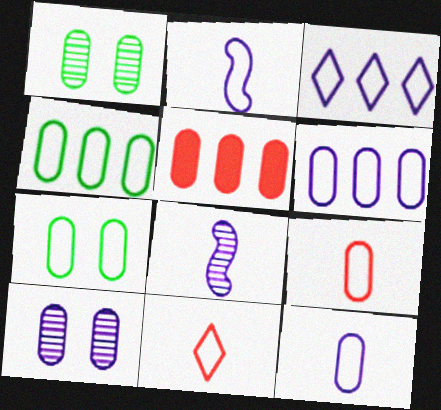[[1, 5, 12], 
[6, 7, 9]]